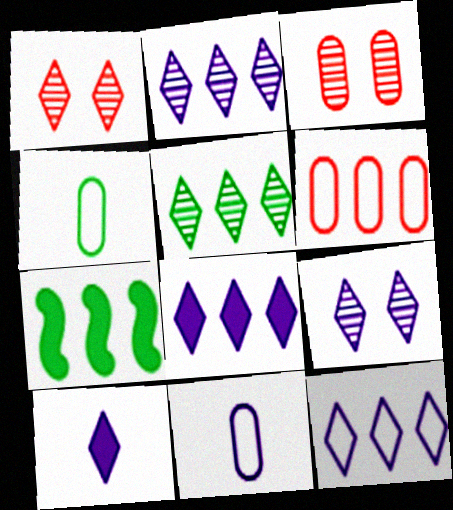[[1, 7, 11], 
[2, 6, 7], 
[2, 8, 12], 
[9, 10, 12]]